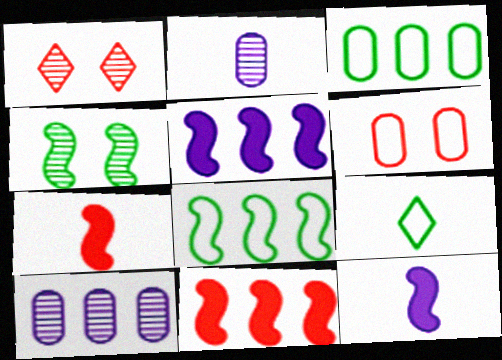[[1, 3, 12], 
[2, 7, 9]]